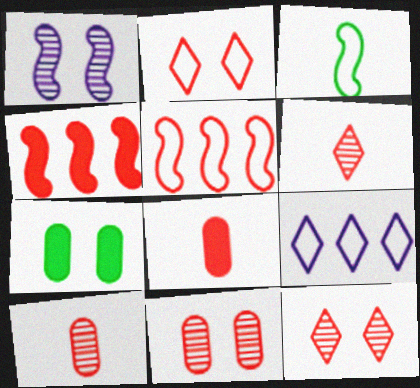[[1, 2, 7], 
[1, 3, 4], 
[2, 4, 10], 
[5, 8, 12]]